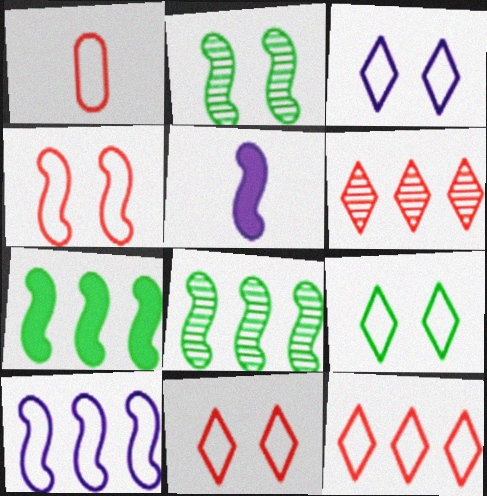[[1, 4, 12], 
[1, 9, 10], 
[3, 9, 11], 
[4, 5, 8]]